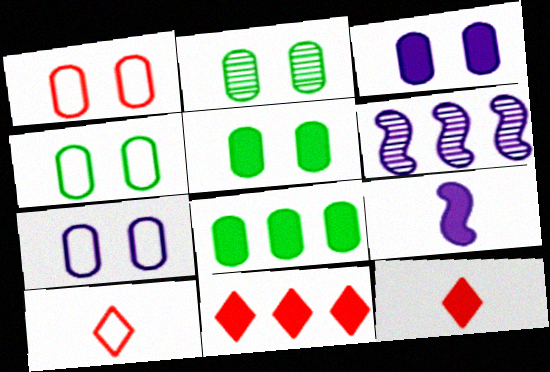[[1, 2, 3], 
[1, 4, 7], 
[2, 4, 5], 
[4, 6, 12], 
[5, 6, 10], 
[5, 9, 11]]